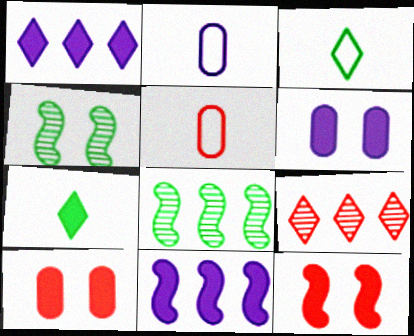[[1, 4, 5], 
[5, 9, 12], 
[7, 10, 11]]